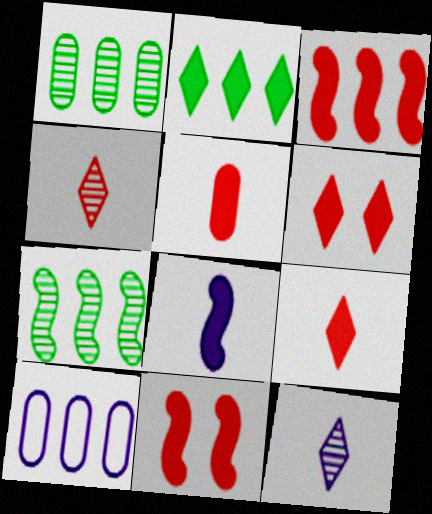[[3, 5, 6]]